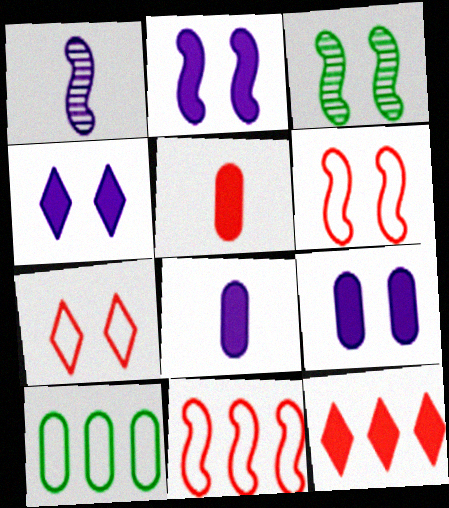[[2, 3, 6], 
[2, 4, 9], 
[3, 7, 9]]